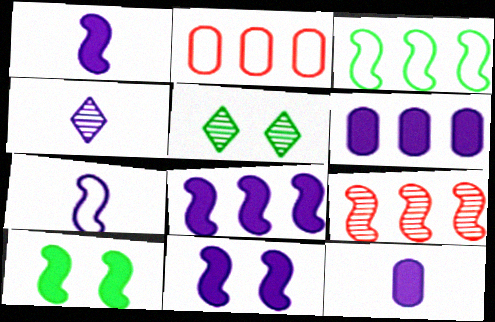[[1, 2, 5], 
[1, 8, 11], 
[2, 4, 10], 
[3, 8, 9], 
[4, 7, 12], 
[7, 9, 10]]